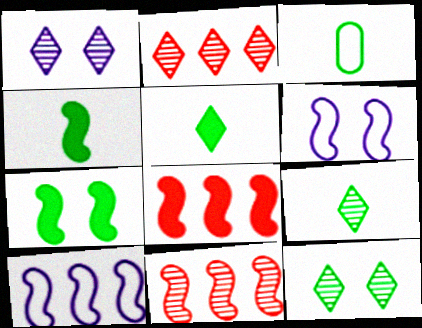[[1, 2, 9], 
[1, 3, 8], 
[3, 4, 9], 
[4, 6, 11]]